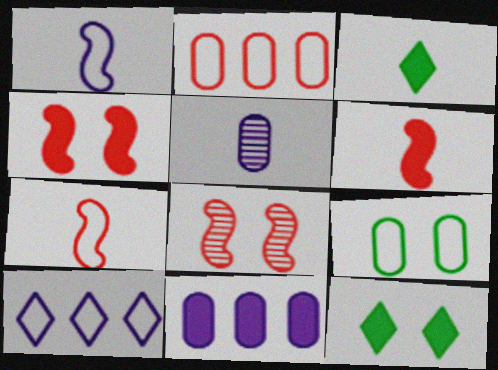[[3, 4, 11], 
[3, 5, 7], 
[6, 11, 12], 
[7, 9, 10]]